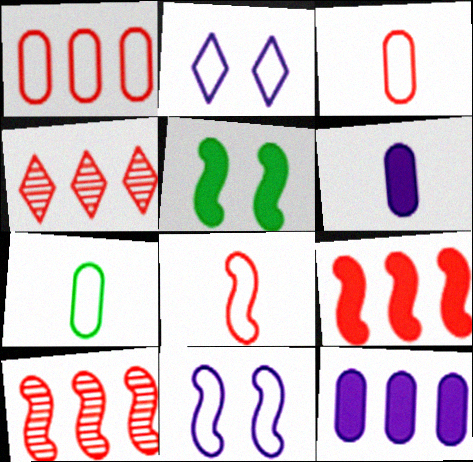[[1, 4, 9]]